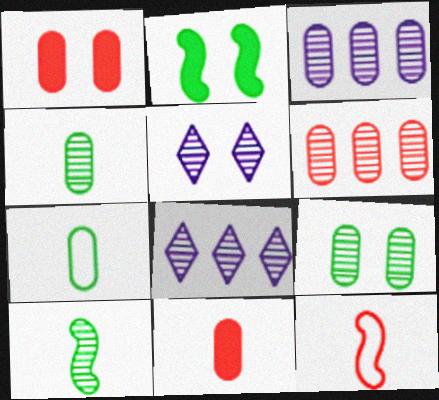[[1, 3, 7], 
[5, 6, 10]]